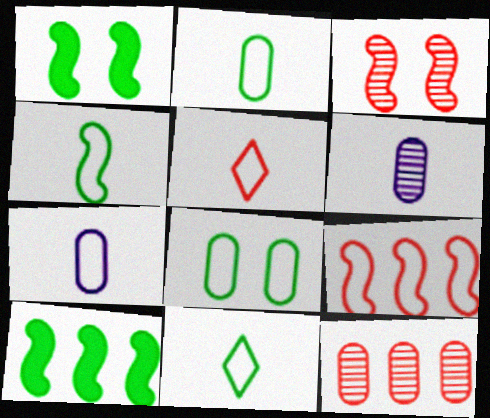[[2, 4, 11], 
[4, 5, 7]]